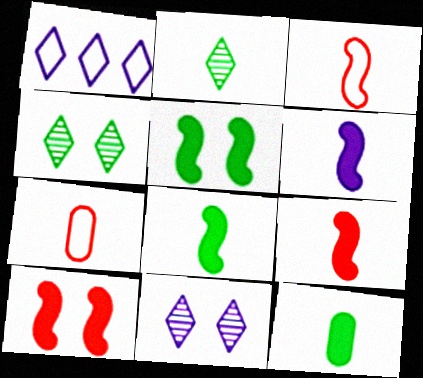[[2, 6, 7], 
[6, 8, 9]]